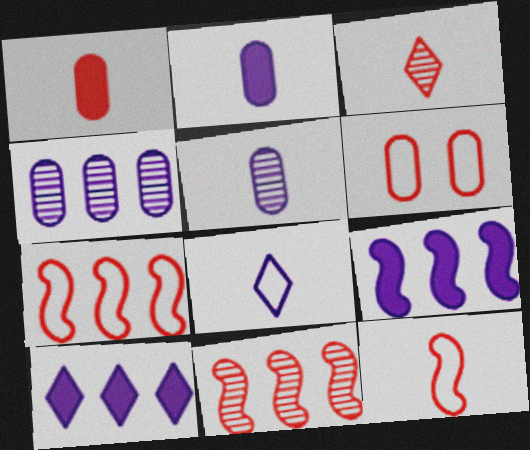[[1, 3, 12]]